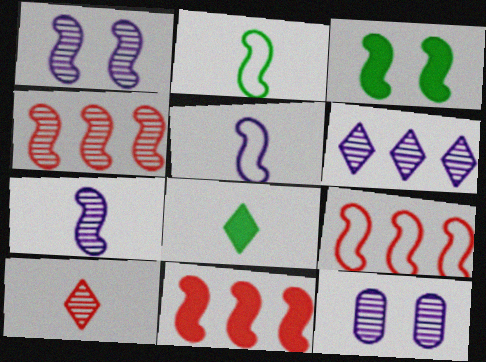[[1, 2, 11], 
[3, 4, 5], 
[3, 7, 9], 
[4, 9, 11], 
[6, 7, 12], 
[8, 9, 12]]